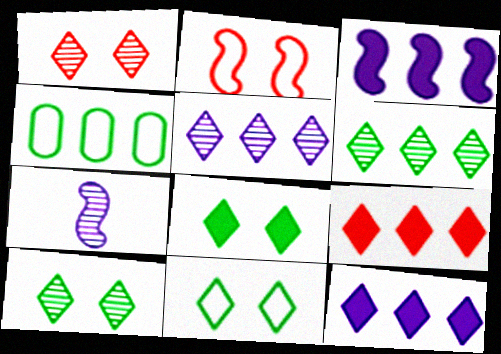[[8, 10, 11]]